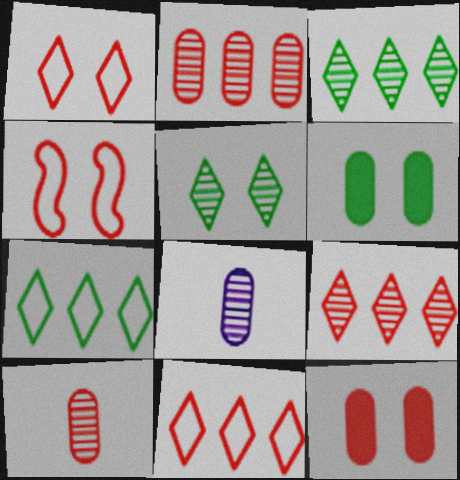[]